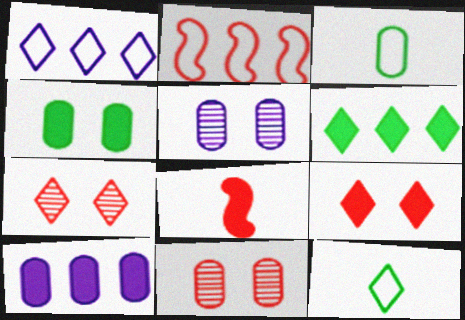[[3, 10, 11]]